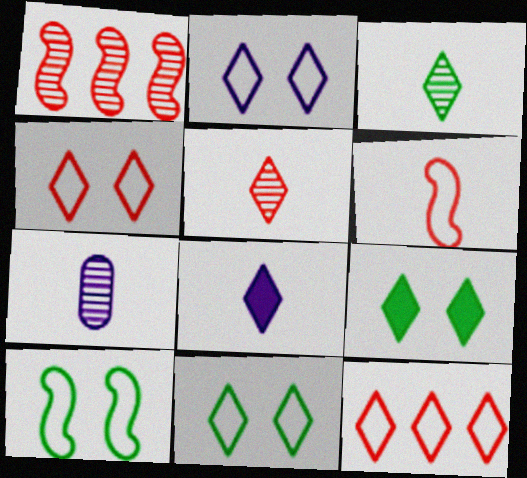[[2, 4, 11]]